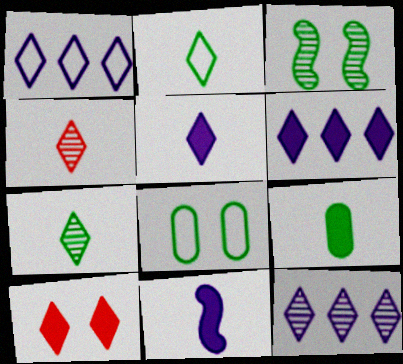[[1, 6, 12], 
[1, 7, 10], 
[2, 4, 5], 
[2, 10, 12]]